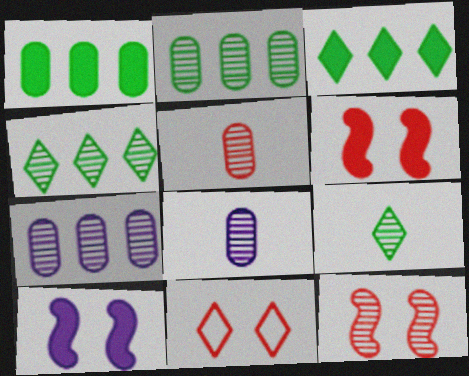[[4, 8, 12], 
[7, 9, 12]]